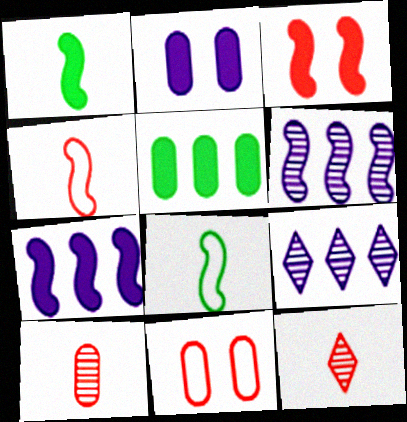[[1, 3, 7], 
[1, 9, 11], 
[3, 6, 8]]